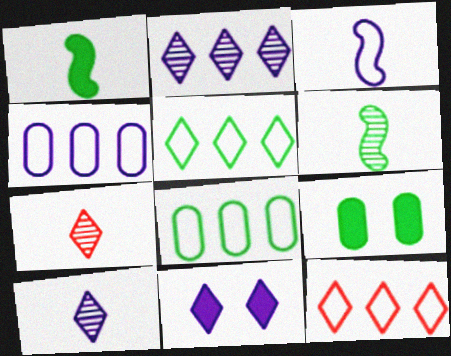[[5, 6, 9], 
[5, 7, 11]]